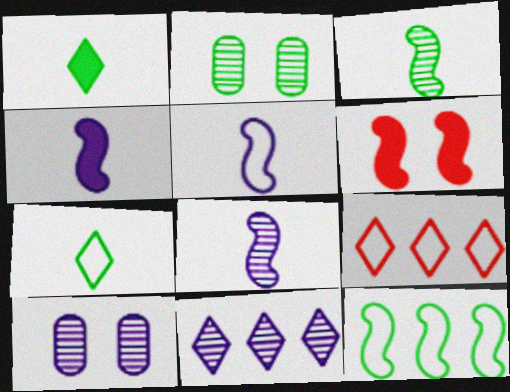[[1, 2, 12], 
[2, 4, 9], 
[4, 5, 8], 
[6, 8, 12], 
[8, 10, 11]]